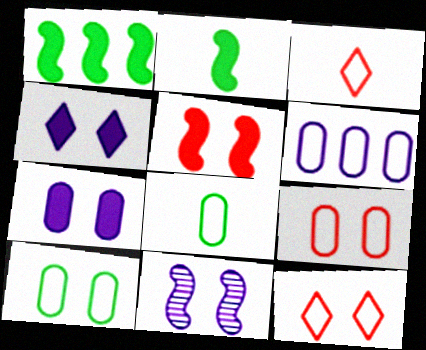[[6, 8, 9]]